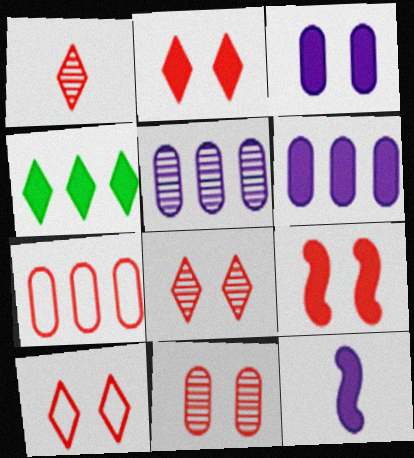[[1, 7, 9], 
[2, 8, 10], 
[9, 10, 11]]